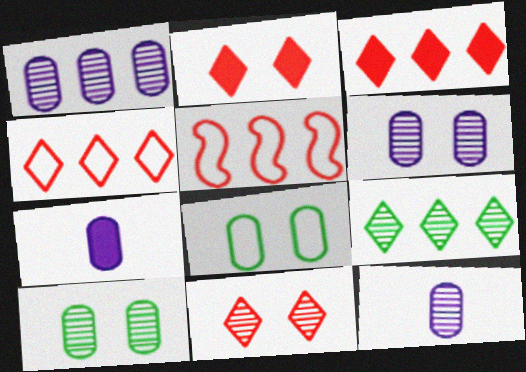[[1, 6, 12]]